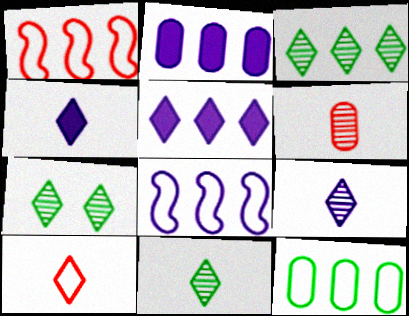[[1, 2, 3], 
[3, 7, 11], 
[4, 10, 11], 
[5, 7, 10]]